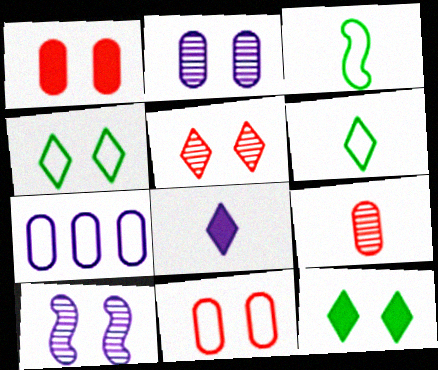[[1, 4, 10], 
[3, 8, 9], 
[7, 8, 10], 
[10, 11, 12]]